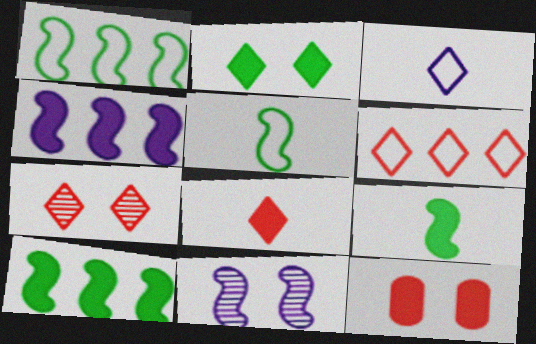[[6, 7, 8]]